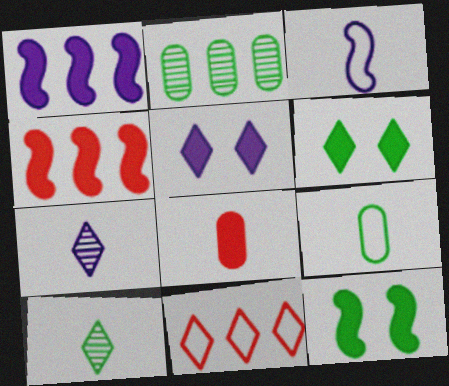[[1, 2, 11], 
[1, 6, 8], 
[3, 8, 10], 
[5, 10, 11], 
[6, 7, 11]]